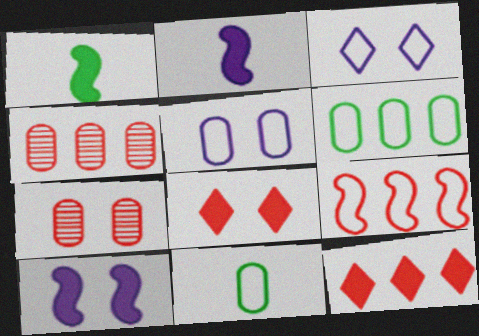[[1, 3, 4], 
[3, 9, 11], 
[4, 9, 12]]